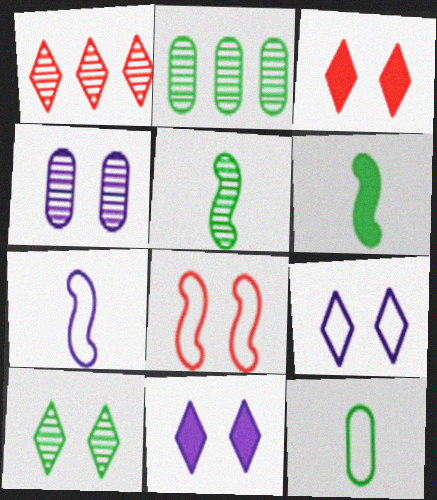[[1, 4, 5], 
[2, 3, 7], 
[2, 5, 10], 
[3, 9, 10]]